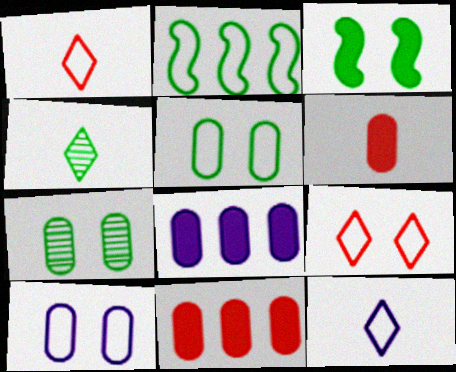[[1, 2, 10]]